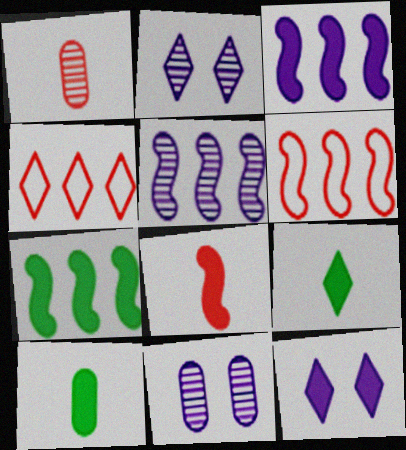[[2, 4, 9], 
[2, 6, 10], 
[5, 6, 7], 
[6, 9, 11]]